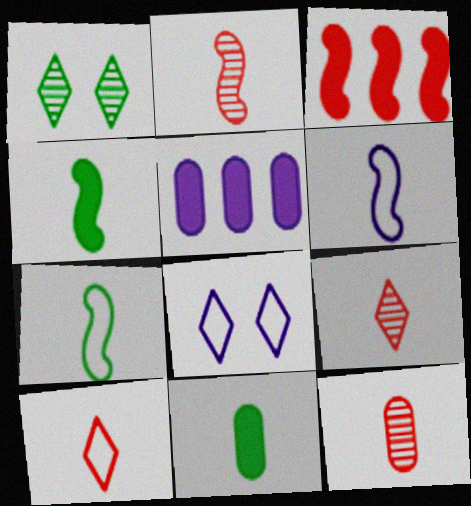[[2, 4, 6], 
[2, 9, 12], 
[6, 9, 11]]